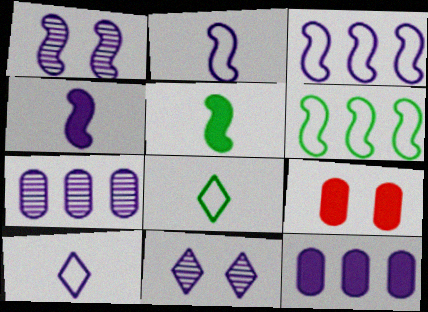[[1, 3, 4], 
[1, 10, 12], 
[2, 11, 12]]